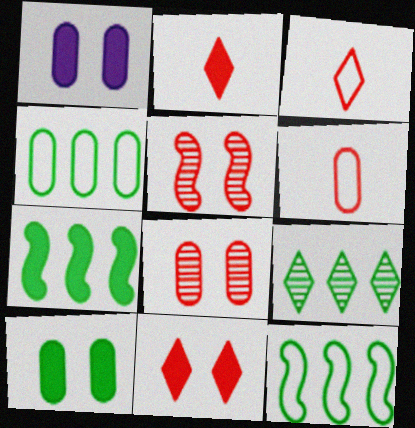[[1, 2, 7], 
[4, 7, 9]]